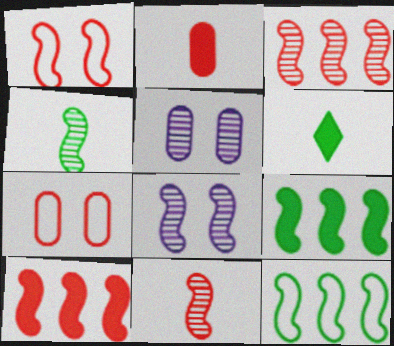[[1, 10, 11], 
[3, 4, 8]]